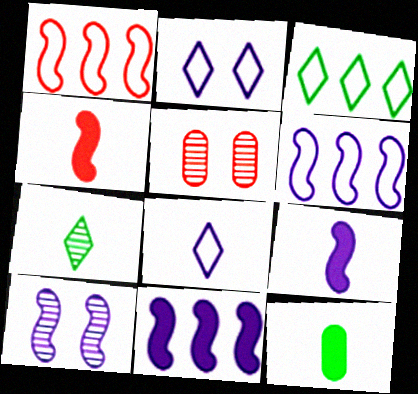[[3, 5, 9], 
[6, 9, 10]]